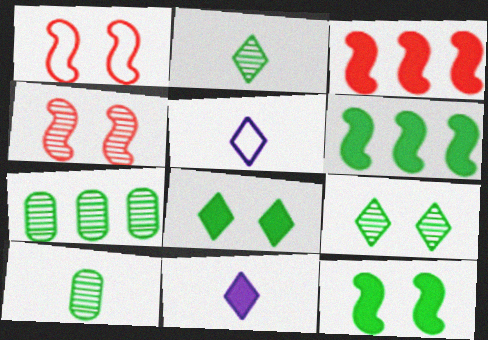[[1, 7, 11]]